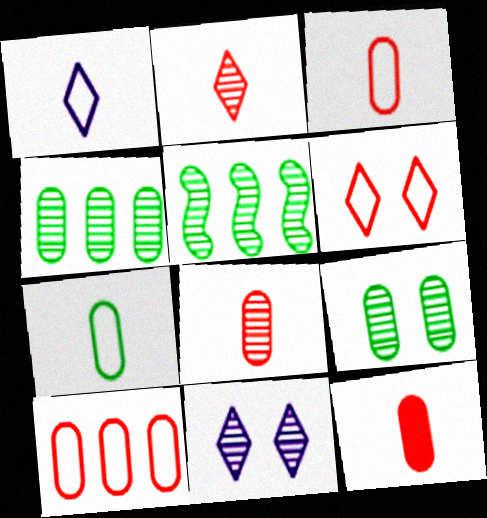[[3, 8, 12], 
[5, 8, 11]]